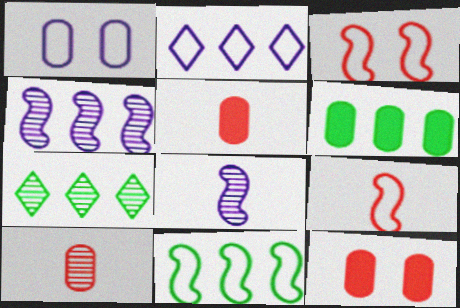[[1, 6, 10], 
[6, 7, 11]]